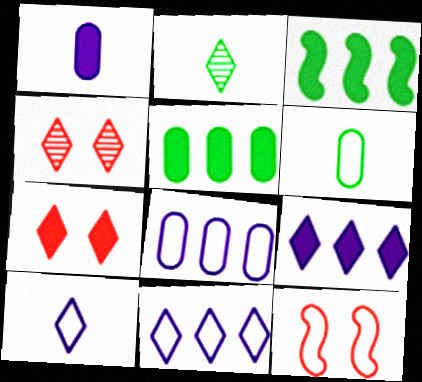[[1, 3, 7], 
[2, 7, 11], 
[6, 11, 12]]